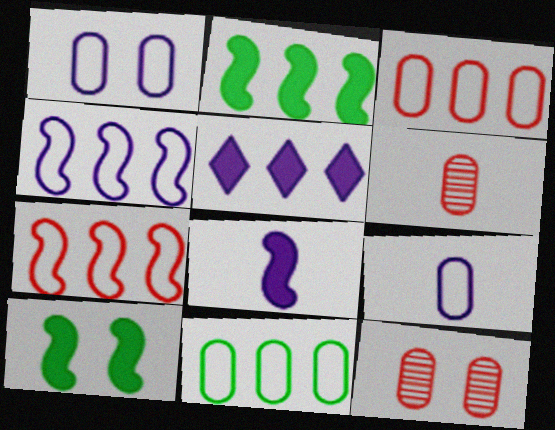[]